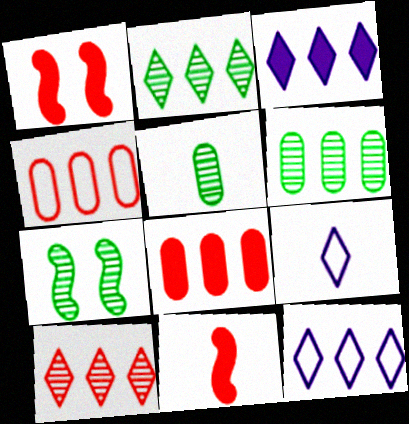[[1, 5, 12], 
[1, 6, 9], 
[2, 5, 7], 
[5, 9, 11], 
[7, 8, 9]]